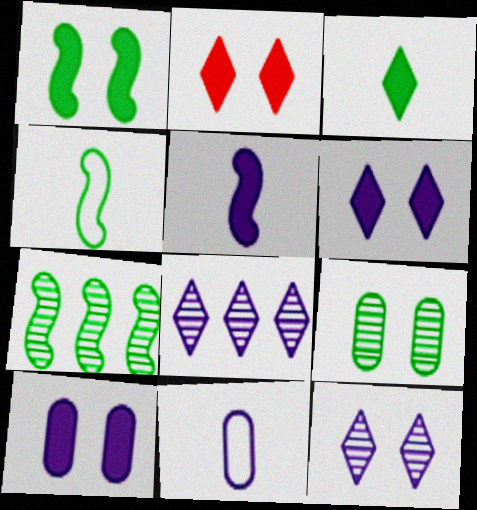[[1, 2, 10], 
[1, 4, 7], 
[2, 7, 11]]